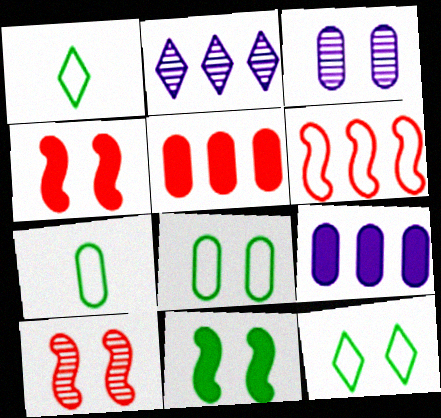[[1, 9, 10], 
[2, 4, 7], 
[3, 4, 12], 
[3, 5, 7]]